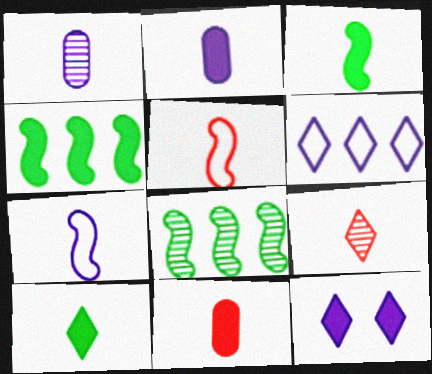[[1, 5, 10], 
[4, 11, 12], 
[5, 9, 11]]